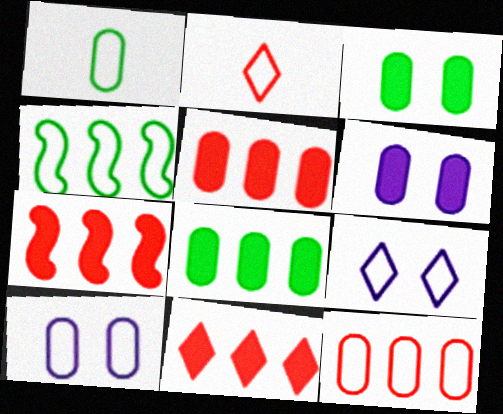[[1, 10, 12], 
[2, 4, 10], 
[5, 7, 11]]